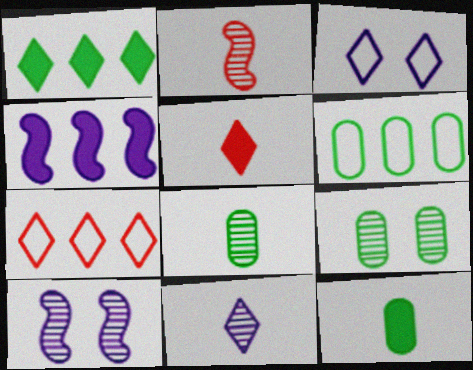[[2, 8, 11], 
[5, 6, 10], 
[6, 9, 12], 
[7, 10, 12]]